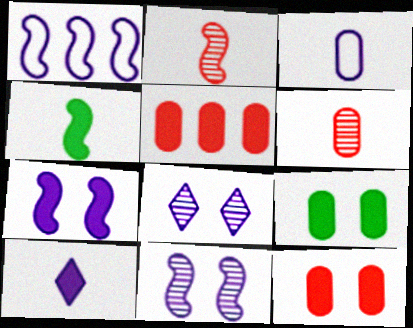[]